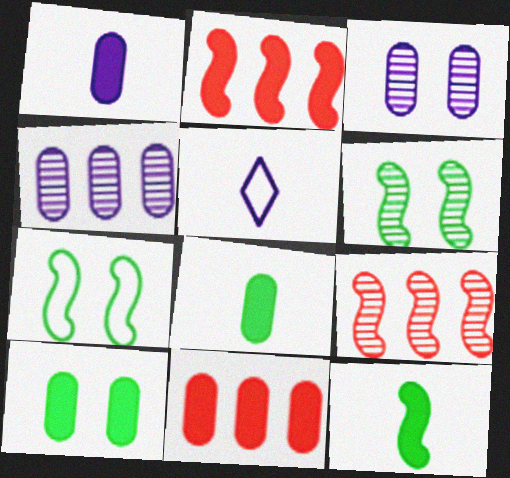[[1, 10, 11], 
[5, 6, 11], 
[5, 9, 10]]